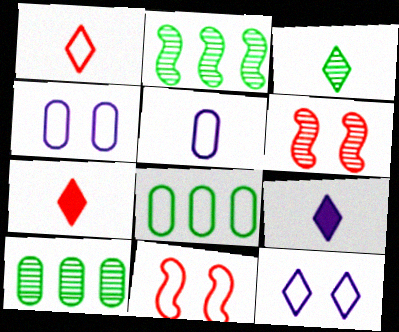[[1, 3, 9], 
[2, 4, 7], 
[6, 8, 9], 
[9, 10, 11]]